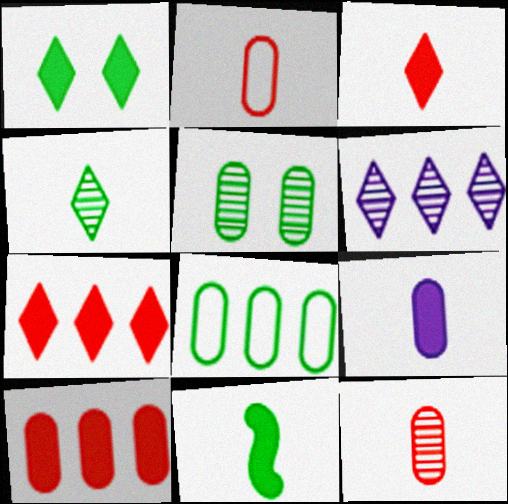[[3, 9, 11]]